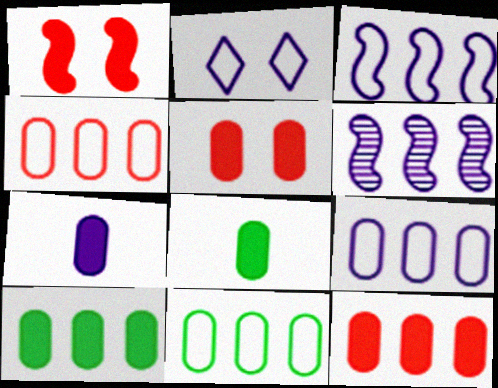[[2, 6, 7], 
[4, 9, 11], 
[5, 7, 10]]